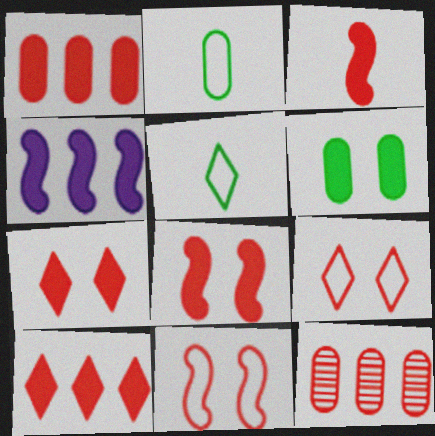[[1, 3, 7], 
[3, 9, 12]]